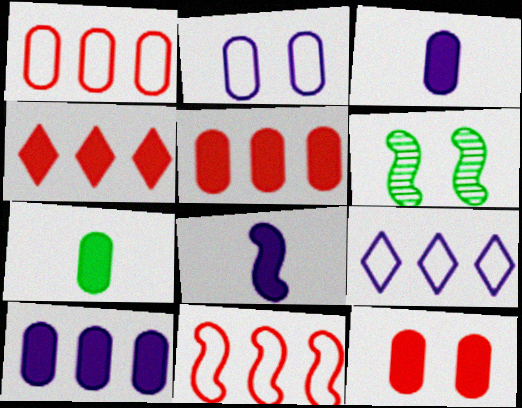[[6, 8, 11], 
[7, 10, 12]]